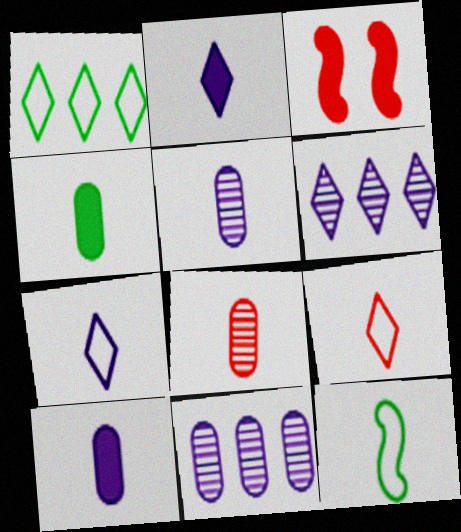[[1, 3, 5], 
[2, 8, 12]]